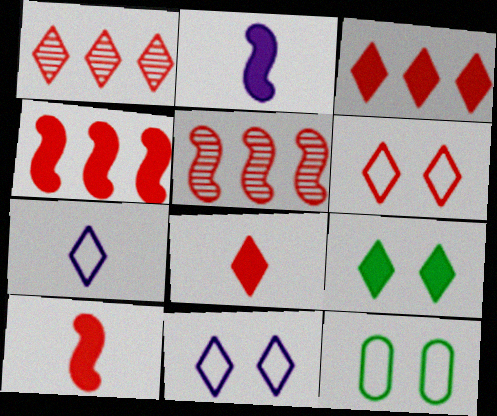[[1, 2, 12], 
[1, 6, 8], 
[1, 7, 9]]